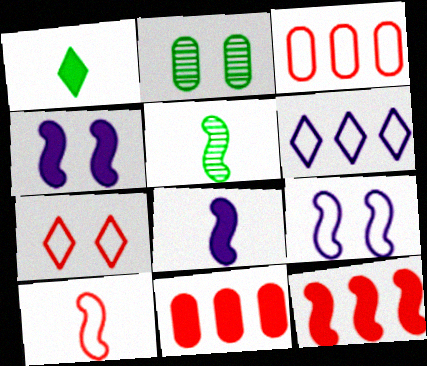[[1, 4, 11], 
[2, 4, 7], 
[3, 7, 10], 
[5, 8, 10], 
[5, 9, 12]]